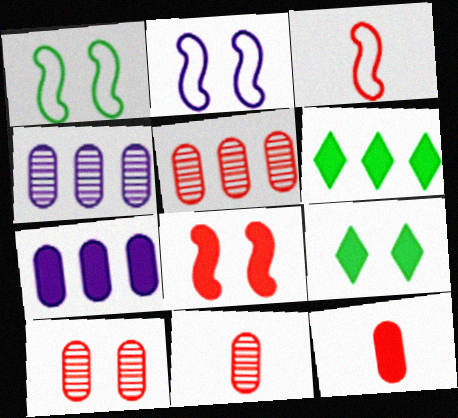[[2, 6, 11], 
[2, 9, 10], 
[3, 4, 9], 
[5, 10, 11]]